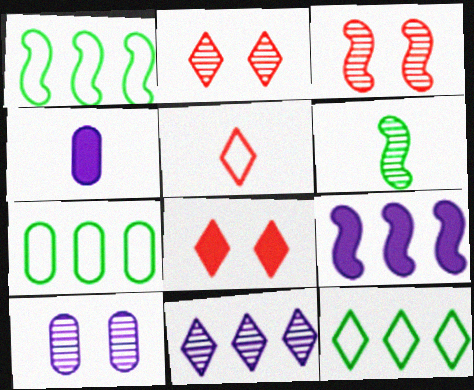[[1, 2, 4], 
[1, 7, 12], 
[3, 4, 12], 
[4, 5, 6]]